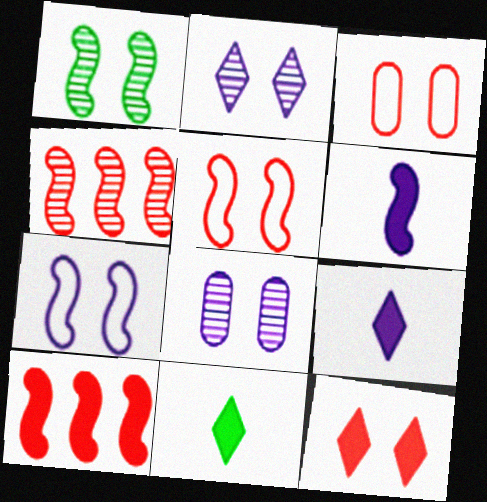[]